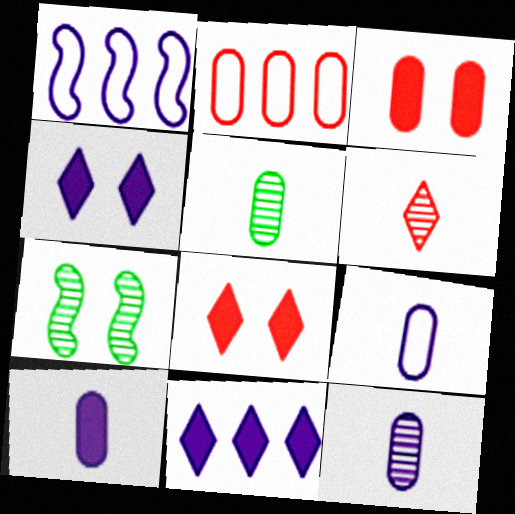[[1, 4, 12], 
[1, 5, 8], 
[9, 10, 12]]